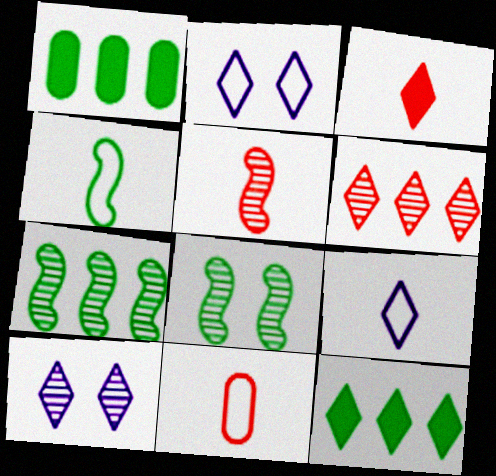[[1, 2, 5], 
[3, 5, 11], 
[4, 9, 11]]